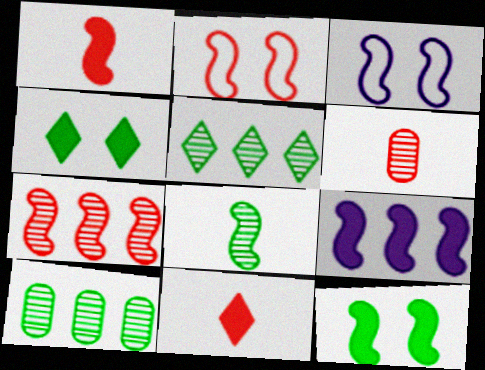[[1, 2, 7], 
[1, 9, 12], 
[2, 8, 9], 
[3, 10, 11]]